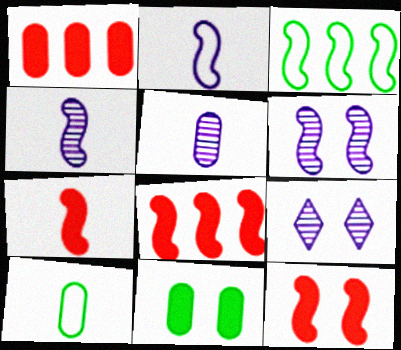[[3, 4, 12], 
[3, 6, 7], 
[7, 8, 12], 
[8, 9, 10]]